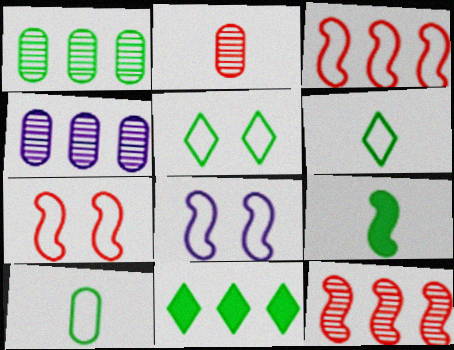[[1, 5, 9], 
[2, 8, 11], 
[3, 4, 11], 
[8, 9, 12]]